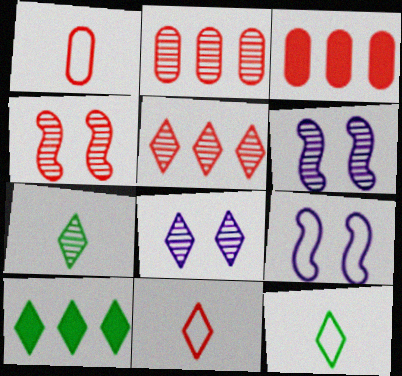[[1, 6, 10], 
[2, 6, 7], 
[3, 4, 11], 
[3, 6, 12], 
[3, 7, 9], 
[5, 7, 8], 
[8, 10, 11]]